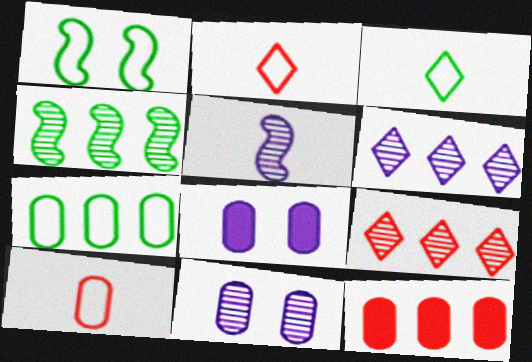[[1, 3, 7], 
[2, 4, 8], 
[5, 6, 11]]